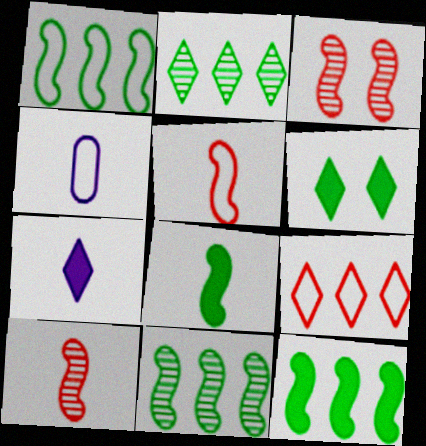[[1, 11, 12]]